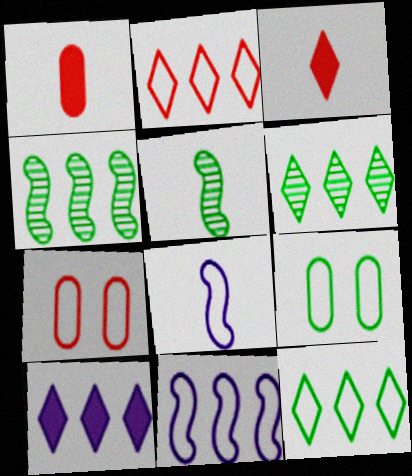[[2, 6, 10], 
[2, 8, 9], 
[5, 7, 10], 
[7, 8, 12]]